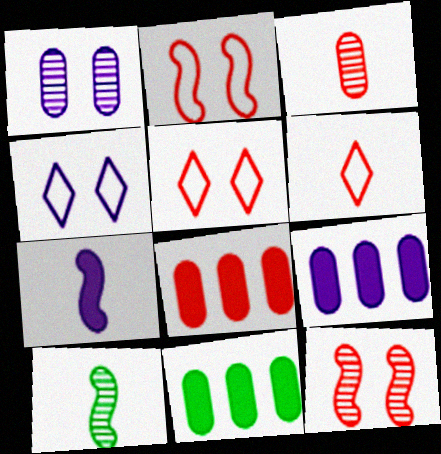[[4, 8, 10], 
[5, 9, 10], 
[6, 8, 12], 
[8, 9, 11]]